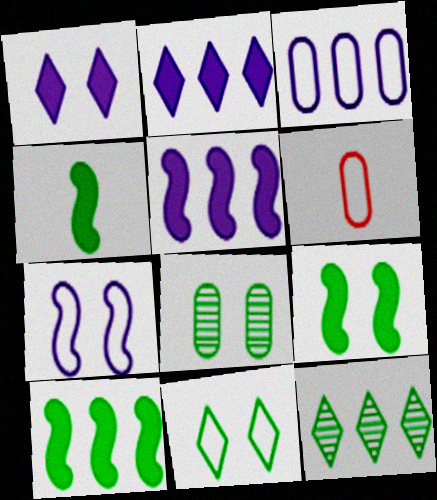[[4, 9, 10], 
[8, 9, 11]]